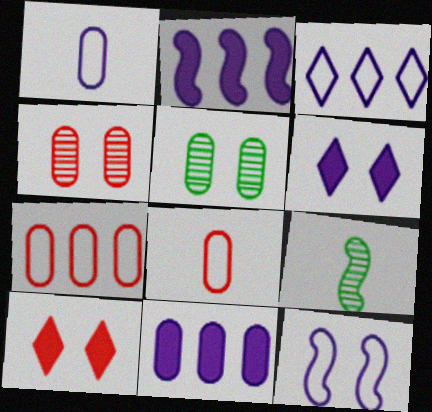[[1, 3, 12], 
[5, 8, 11], 
[5, 10, 12], 
[6, 7, 9]]